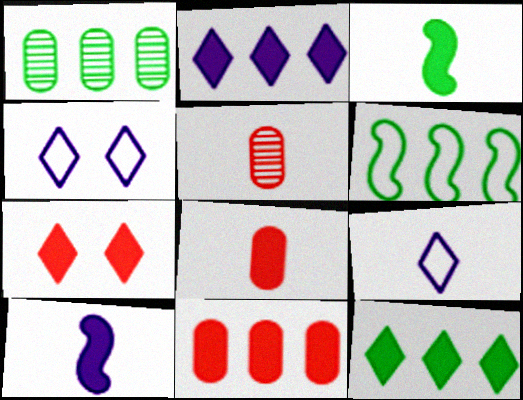[[1, 6, 12], 
[3, 5, 9]]